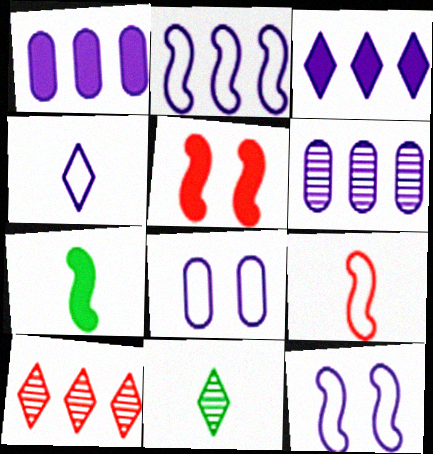[[2, 3, 6], 
[2, 4, 8], 
[7, 8, 10]]